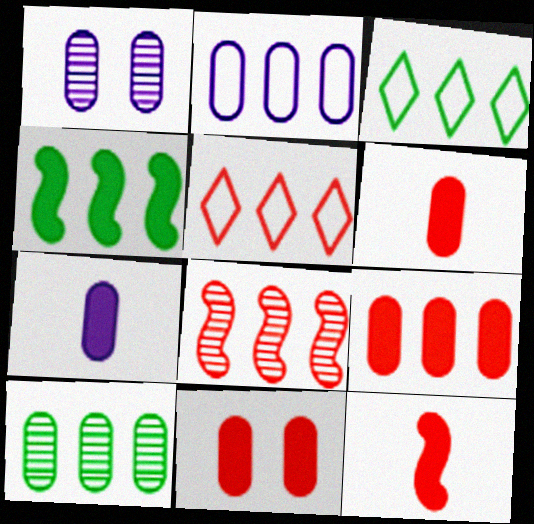[[1, 2, 7], 
[1, 3, 12], 
[2, 9, 10], 
[3, 4, 10], 
[5, 8, 9], 
[6, 9, 11]]